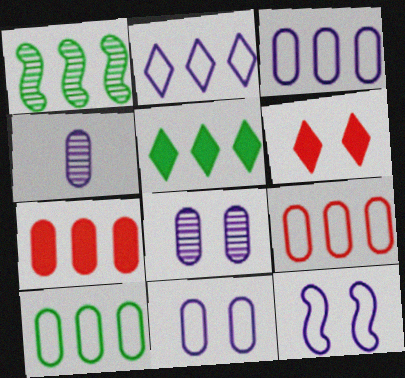[[1, 2, 7], 
[1, 5, 10], 
[3, 9, 10]]